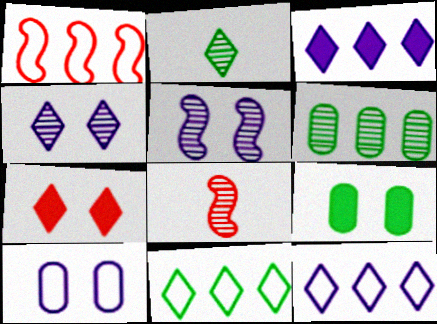[[1, 3, 6], 
[2, 7, 12], 
[4, 6, 8], 
[8, 9, 12]]